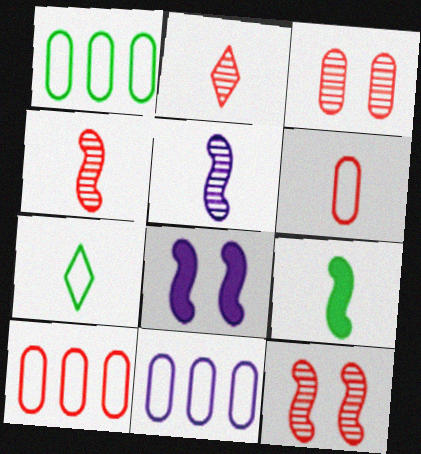[[1, 2, 8], 
[1, 10, 11]]